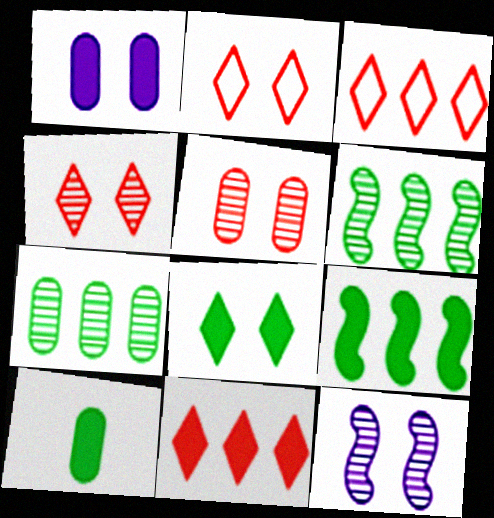[[3, 10, 12], 
[8, 9, 10]]